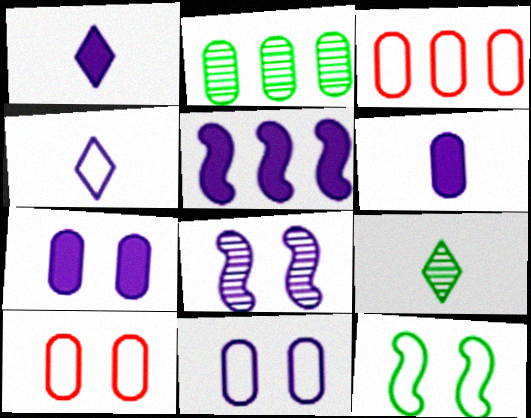[[1, 5, 7], 
[2, 6, 10], 
[3, 4, 12], 
[5, 9, 10]]